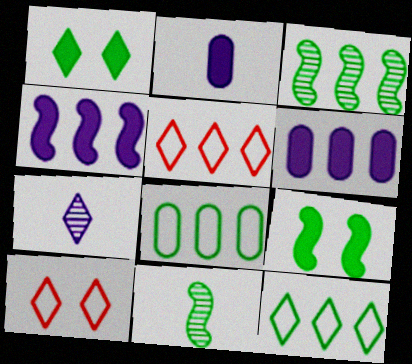[[1, 5, 7], 
[1, 8, 11], 
[2, 3, 10], 
[3, 5, 6], 
[6, 10, 11]]